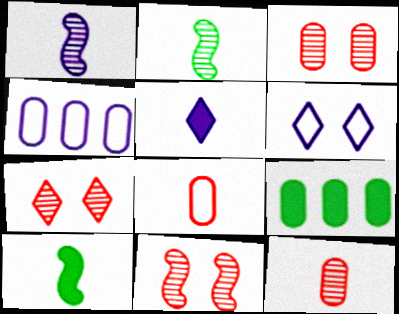[[2, 5, 8], 
[3, 7, 11], 
[4, 7, 10]]